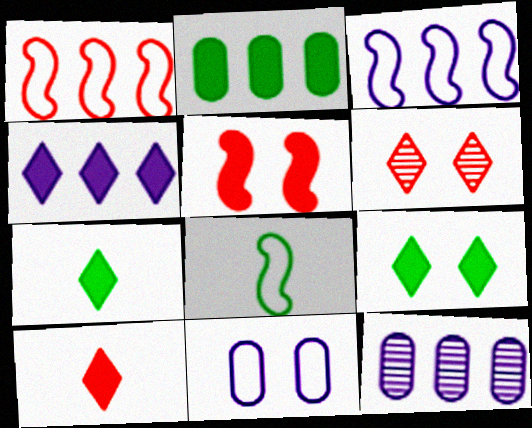[[3, 4, 12], 
[4, 9, 10]]